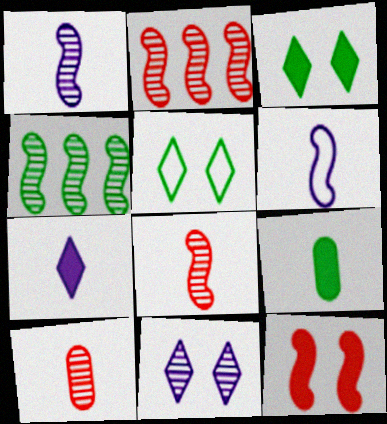[[4, 5, 9], 
[4, 6, 12], 
[4, 10, 11]]